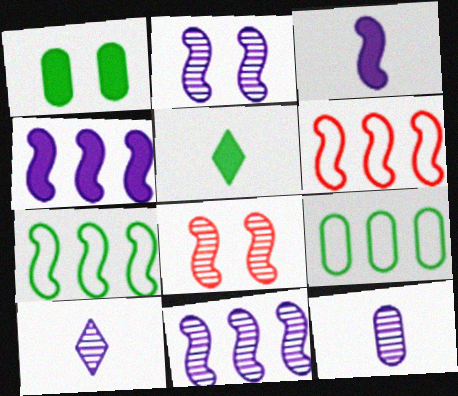[[1, 6, 10], 
[3, 7, 8]]